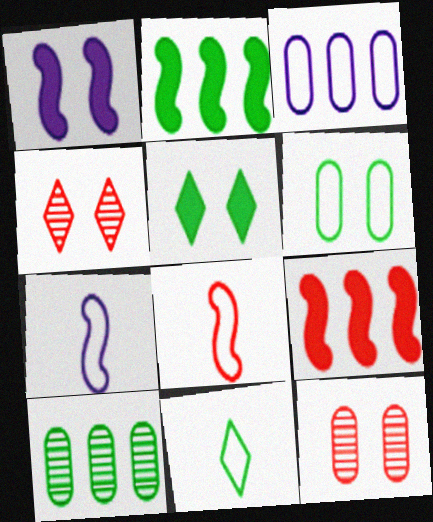[[1, 4, 6]]